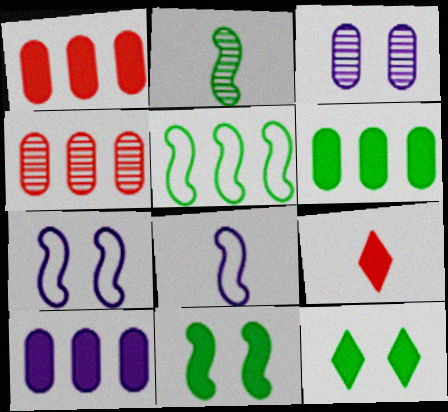[[1, 6, 10], 
[2, 5, 11], 
[3, 5, 9], 
[4, 8, 12], 
[9, 10, 11]]